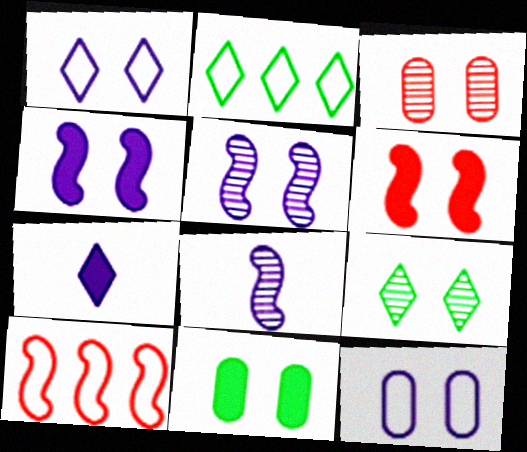[[3, 5, 9], 
[3, 11, 12], 
[6, 9, 12]]